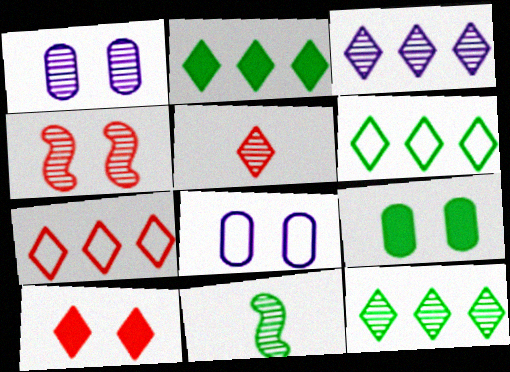[[2, 3, 7], 
[2, 6, 12], 
[5, 7, 10], 
[6, 9, 11]]